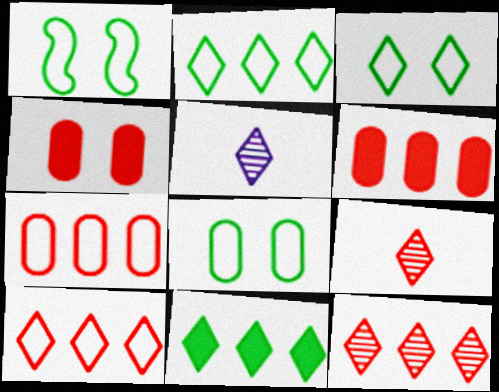[[1, 3, 8], 
[1, 5, 6]]